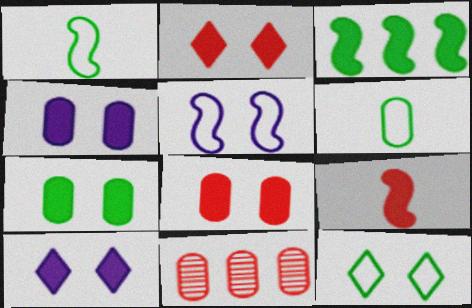[[1, 10, 11], 
[4, 6, 11], 
[4, 7, 8]]